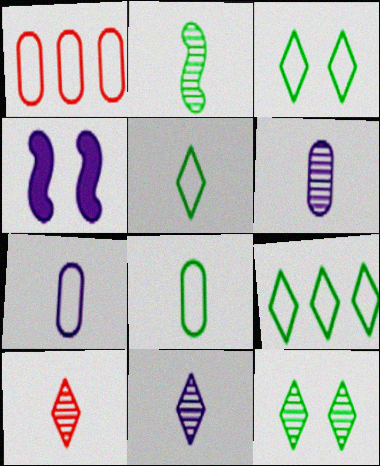[[2, 6, 10], 
[3, 5, 9]]